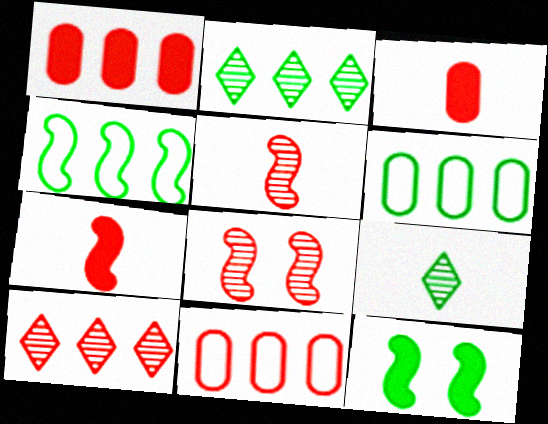[[6, 9, 12]]